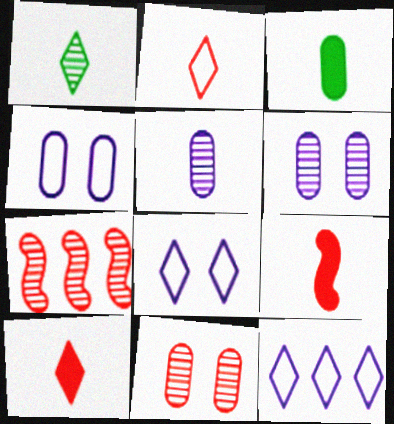[[1, 6, 7], 
[3, 7, 8]]